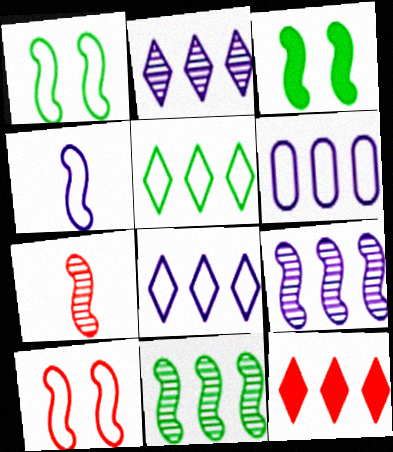[[2, 5, 12], 
[6, 11, 12]]